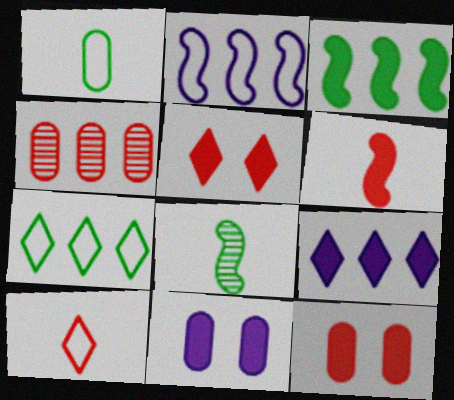[[1, 4, 11]]